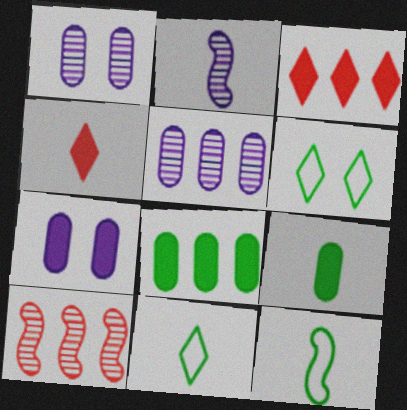[[1, 3, 12], 
[7, 10, 11]]